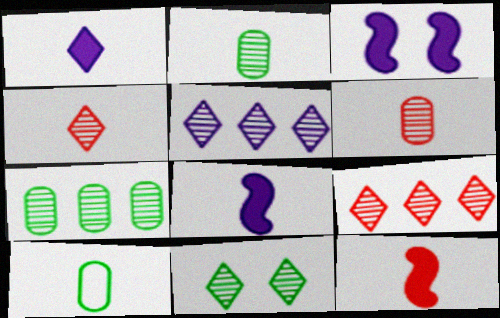[[3, 9, 10], 
[4, 5, 11], 
[4, 8, 10]]